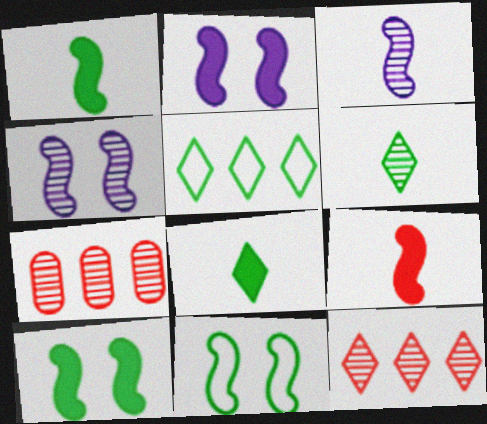[[4, 6, 7]]